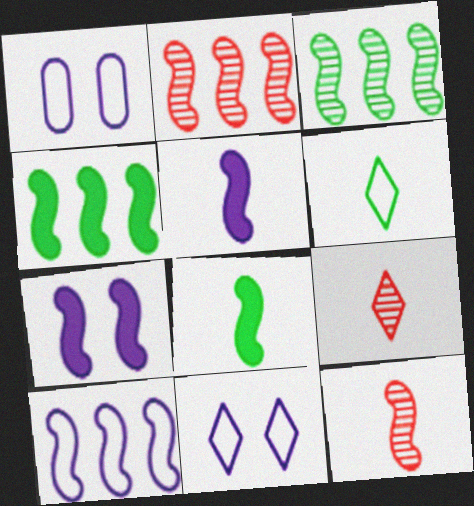[[1, 4, 9], 
[2, 4, 10]]